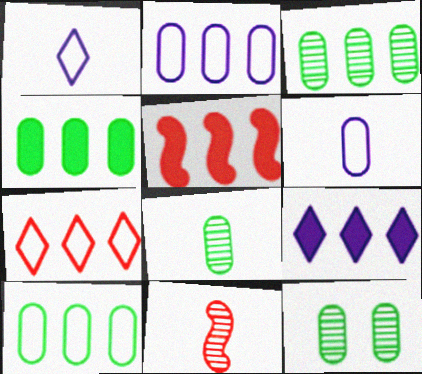[[1, 5, 12], 
[3, 4, 10], 
[3, 8, 12], 
[4, 5, 9]]